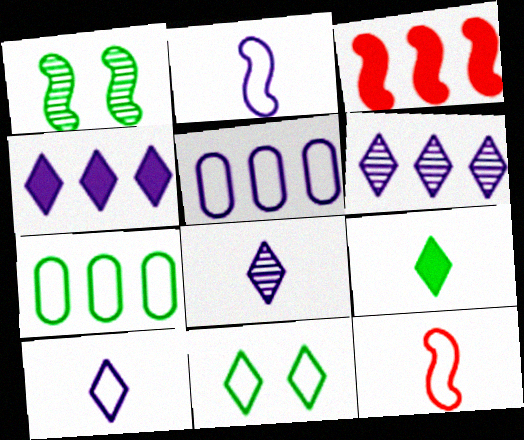[[1, 2, 3], 
[1, 7, 9], 
[3, 6, 7], 
[5, 11, 12]]